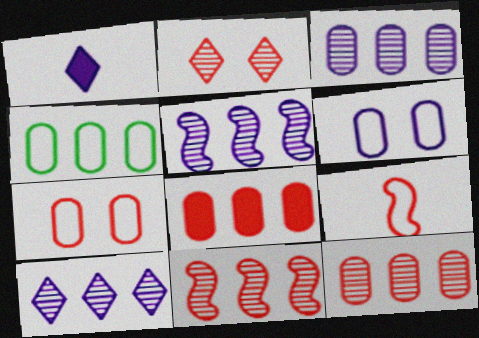[[1, 5, 6], 
[2, 8, 9], 
[3, 4, 8], 
[3, 5, 10]]